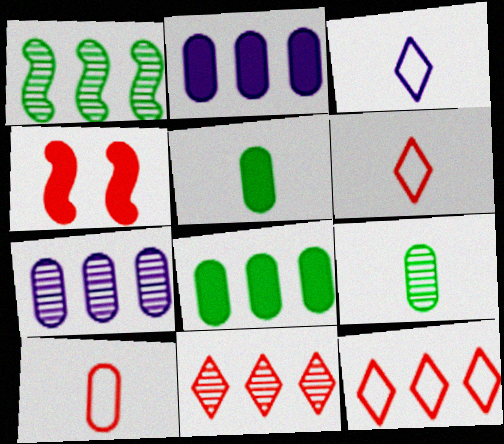[[1, 2, 12], 
[1, 7, 11], 
[4, 10, 11]]